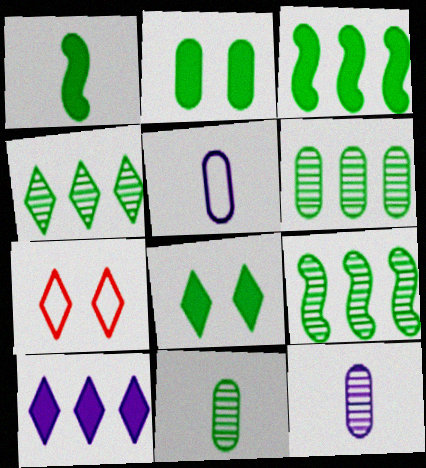[[3, 7, 12], 
[4, 6, 9]]